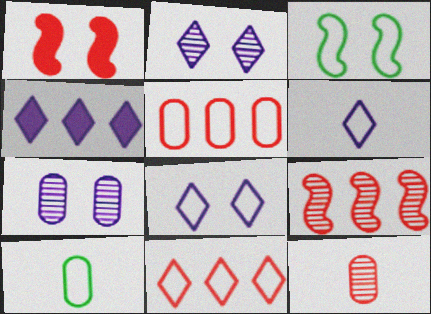[[1, 11, 12], 
[2, 4, 6], 
[3, 4, 12], 
[3, 5, 6]]